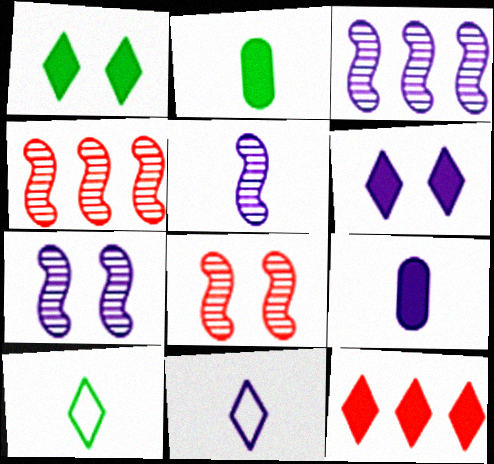[[3, 5, 7], 
[5, 9, 11]]